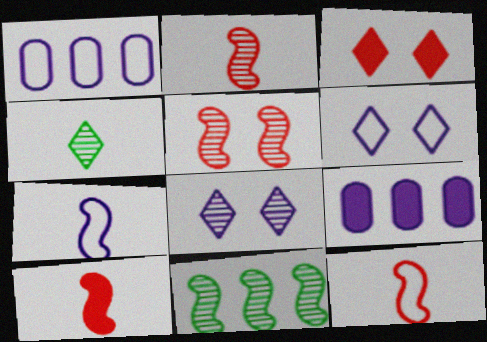[[1, 6, 7], 
[2, 10, 12], 
[7, 8, 9]]